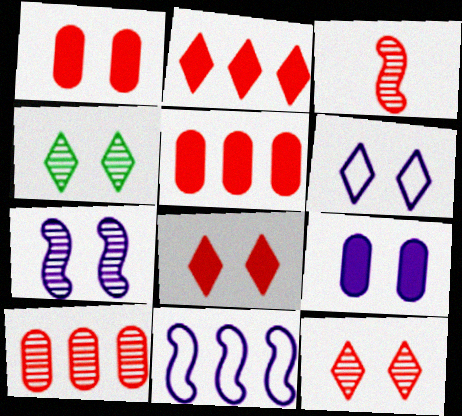[[3, 10, 12], 
[4, 6, 8], 
[6, 7, 9]]